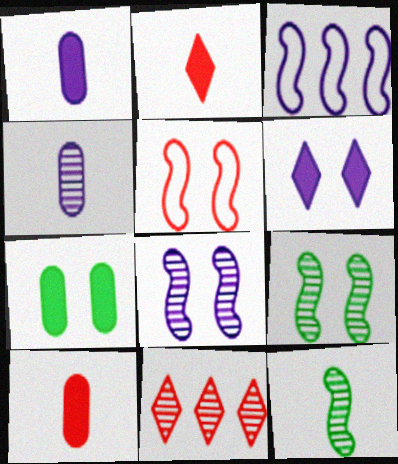[[3, 4, 6], 
[4, 9, 11], 
[5, 10, 11]]